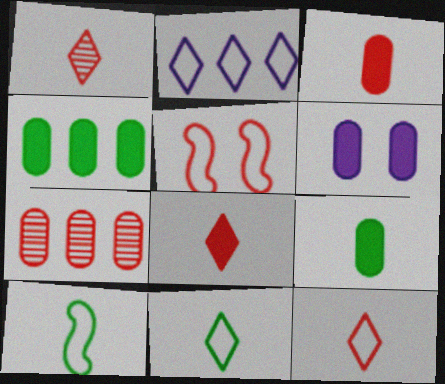[[1, 8, 12], 
[3, 4, 6], 
[5, 7, 8]]